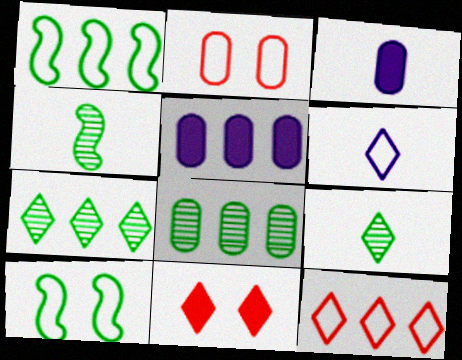[[1, 2, 6], 
[2, 3, 8], 
[6, 7, 11]]